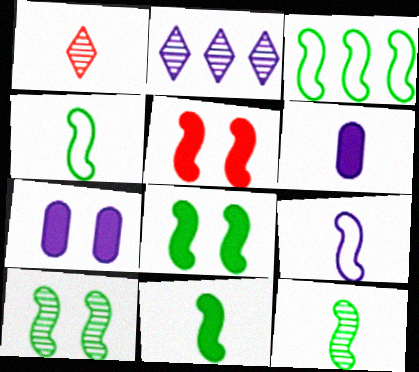[[1, 3, 7], 
[1, 4, 6], 
[2, 7, 9], 
[3, 8, 12], 
[3, 10, 11], 
[4, 11, 12]]